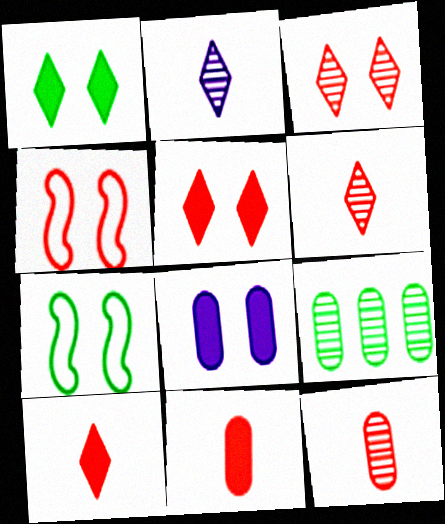[[3, 7, 8]]